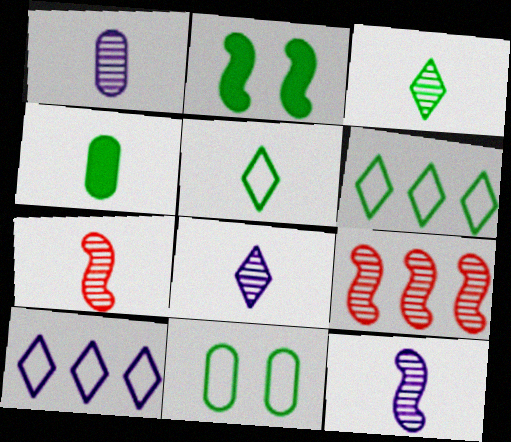[[1, 3, 7], 
[1, 8, 12]]